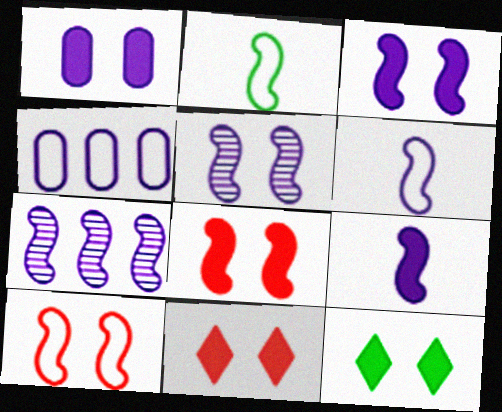[[1, 8, 12], 
[2, 7, 8], 
[3, 6, 7]]